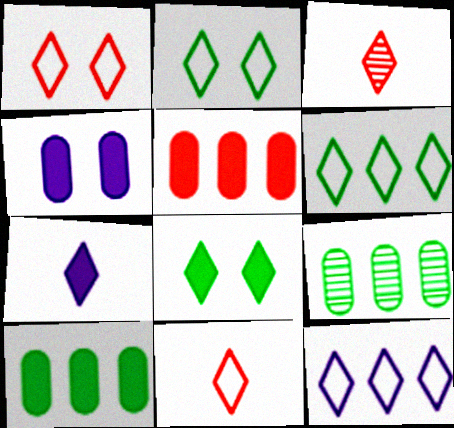[[2, 11, 12], 
[3, 8, 12]]